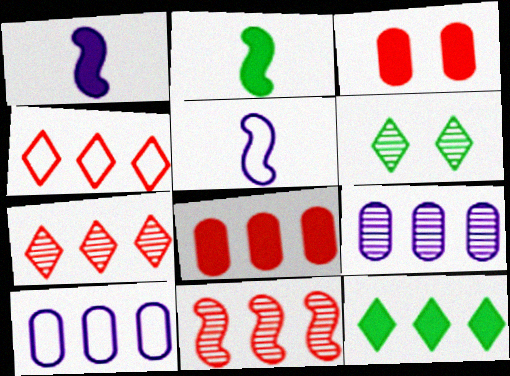[[1, 3, 12], 
[4, 8, 11], 
[5, 6, 8], 
[10, 11, 12]]